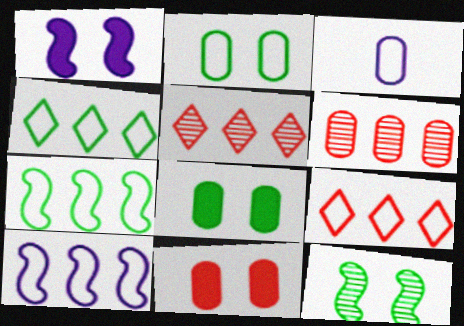[[3, 6, 8]]